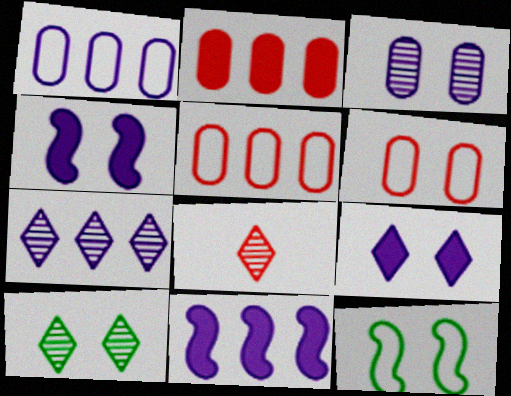[[1, 7, 11], 
[4, 6, 10], 
[7, 8, 10]]